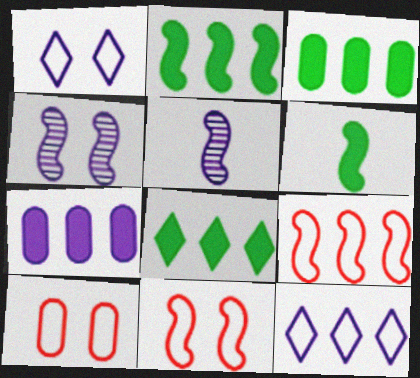[[1, 5, 7], 
[2, 3, 8], 
[2, 5, 11], 
[4, 6, 9], 
[5, 8, 10]]